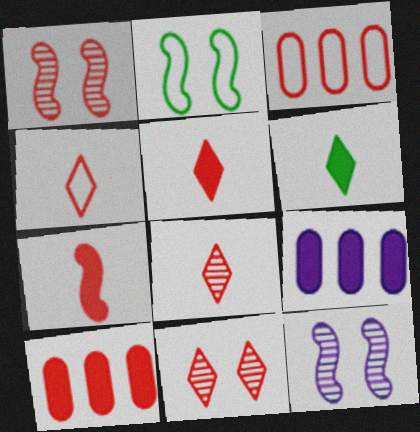[[1, 3, 5], 
[1, 4, 10], 
[2, 8, 9], 
[3, 6, 12], 
[3, 7, 11], 
[4, 5, 8]]